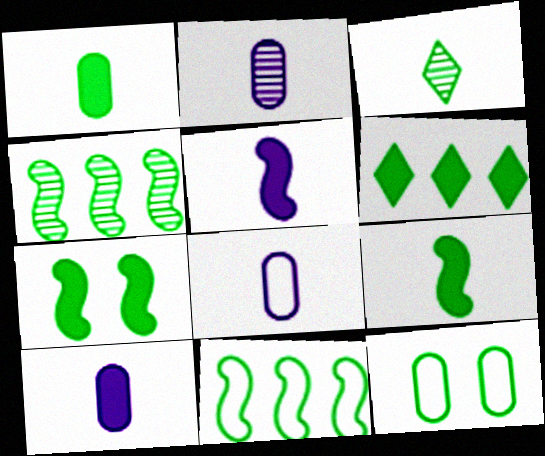[[1, 6, 7], 
[2, 8, 10]]